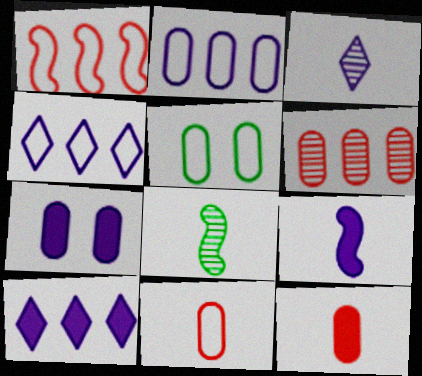[[2, 5, 11], 
[7, 9, 10]]